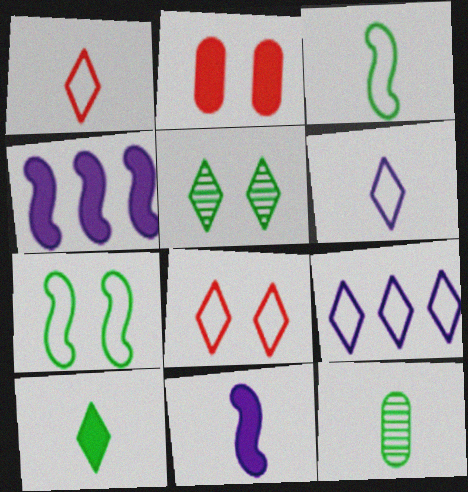[[1, 11, 12], 
[2, 4, 10], 
[3, 10, 12], 
[4, 8, 12]]